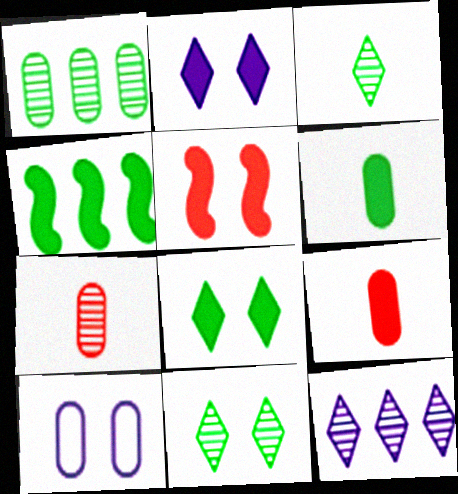[[1, 9, 10], 
[2, 4, 9], 
[4, 6, 8], 
[5, 10, 11]]